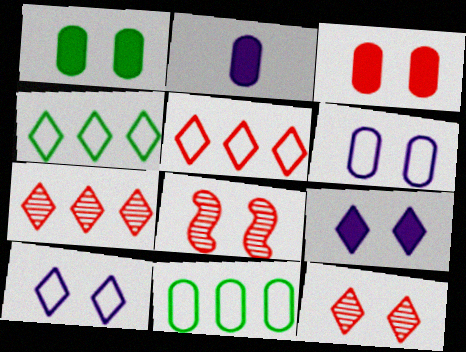[[1, 8, 10], 
[2, 4, 8]]